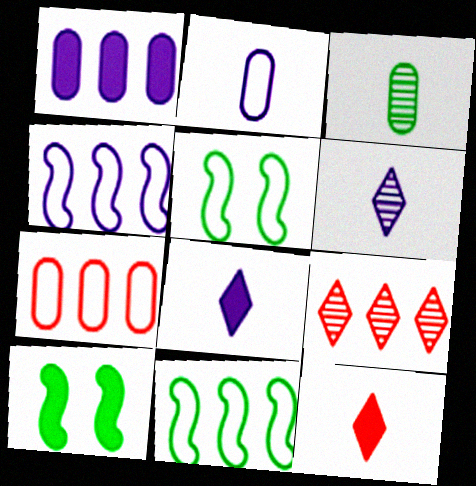[[1, 9, 11], 
[1, 10, 12], 
[2, 9, 10], 
[6, 7, 10]]